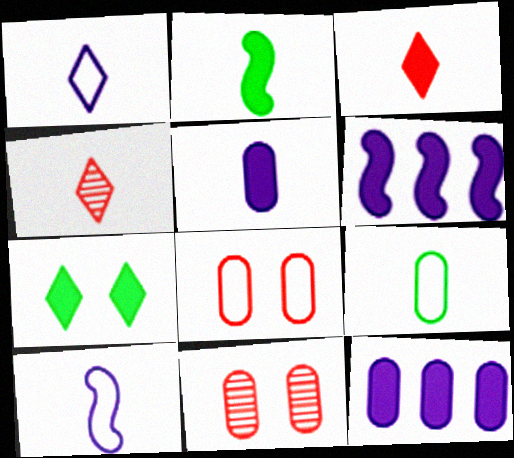[[2, 3, 5], 
[9, 11, 12]]